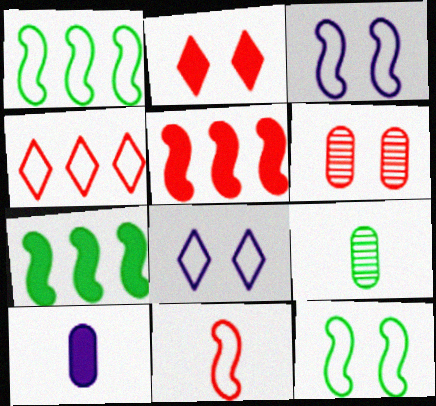[[1, 3, 11], 
[2, 7, 10], 
[5, 8, 9]]